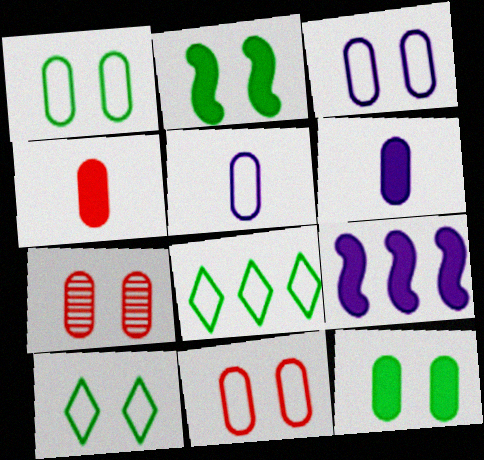[[1, 3, 11], 
[3, 7, 12]]